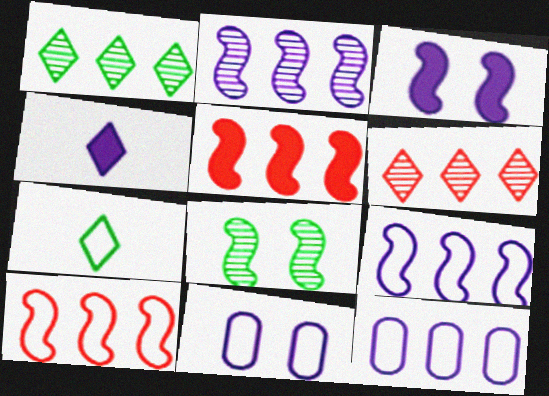[[1, 5, 12], 
[2, 4, 11], 
[7, 10, 11]]